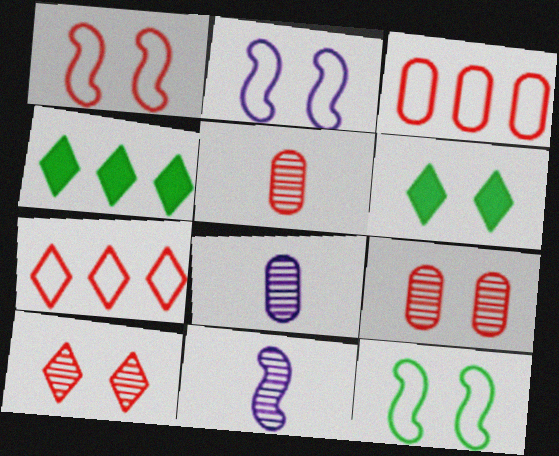[[1, 2, 12], 
[1, 4, 8], 
[2, 4, 5], 
[2, 6, 9], 
[3, 6, 11]]